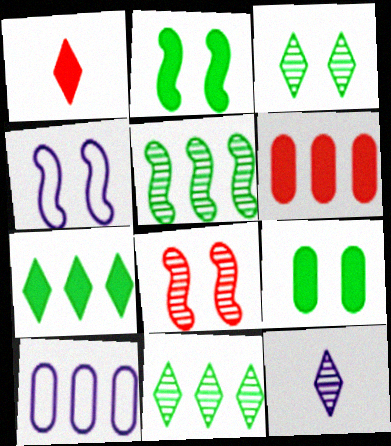[[2, 4, 8]]